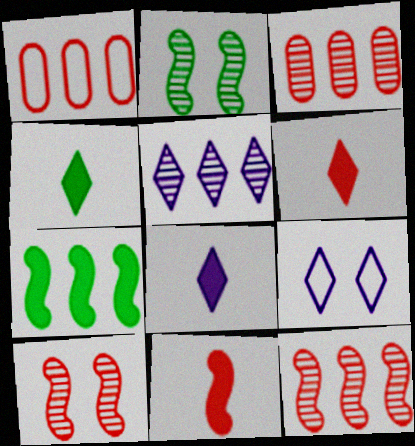[[1, 2, 8], 
[1, 5, 7], 
[1, 6, 10], 
[4, 6, 8], 
[5, 8, 9]]